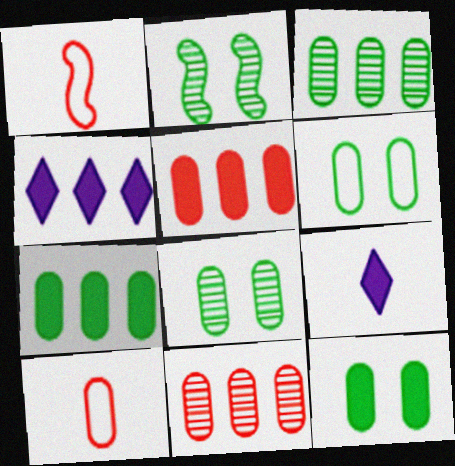[[1, 4, 8], 
[2, 4, 10], 
[6, 8, 12]]